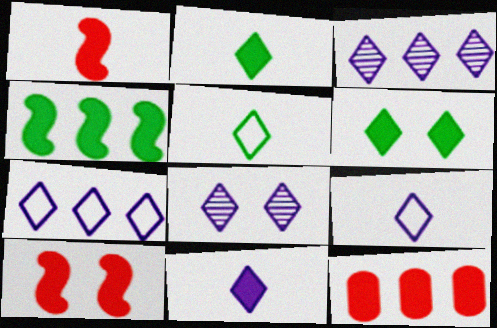[[7, 8, 11]]